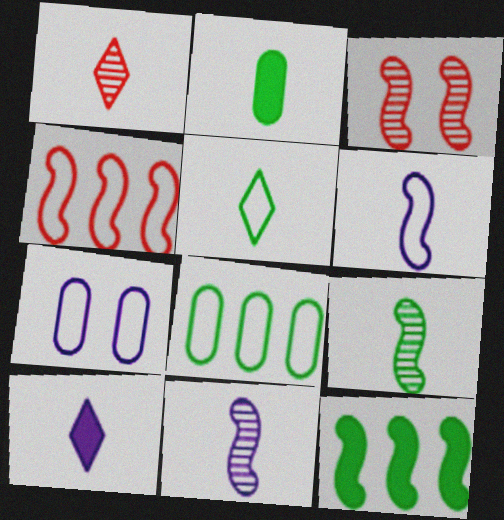[[1, 2, 6], 
[1, 5, 10], 
[1, 7, 12], 
[2, 5, 9], 
[3, 6, 12], 
[3, 8, 10], 
[4, 5, 7]]